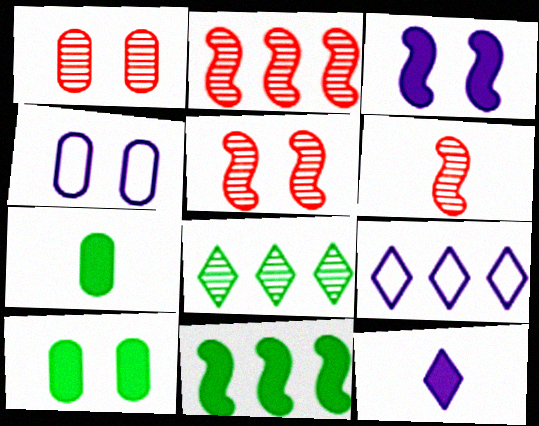[[1, 4, 10], 
[2, 5, 6], 
[5, 7, 9], 
[6, 9, 10]]